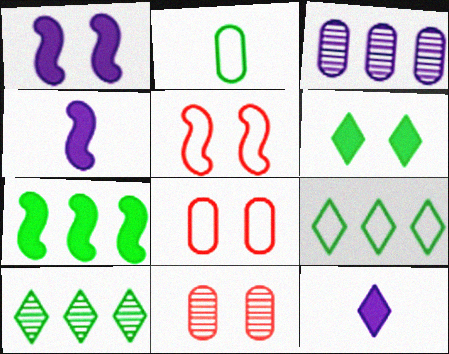[[4, 8, 10], 
[4, 9, 11]]